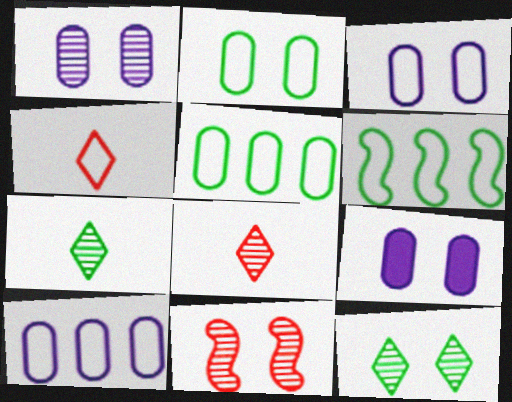[[1, 3, 9], 
[1, 11, 12], 
[3, 4, 6], 
[6, 8, 9]]